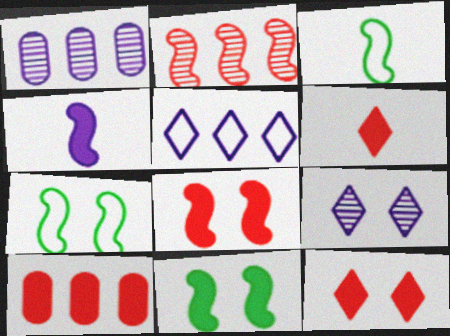[[1, 3, 12], 
[1, 6, 7], 
[2, 4, 7], 
[3, 9, 10], 
[6, 8, 10]]